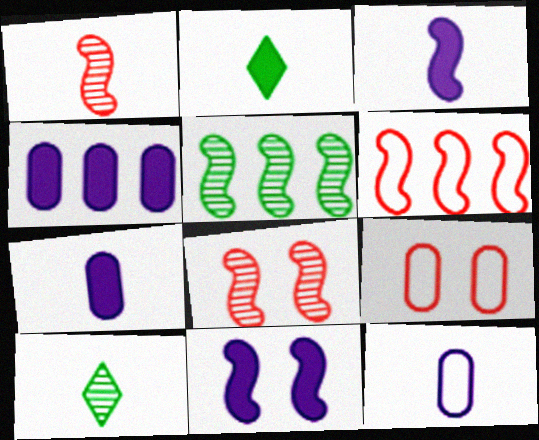[[1, 2, 12]]